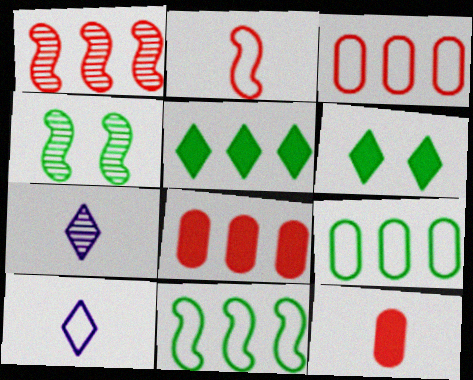[[4, 8, 10]]